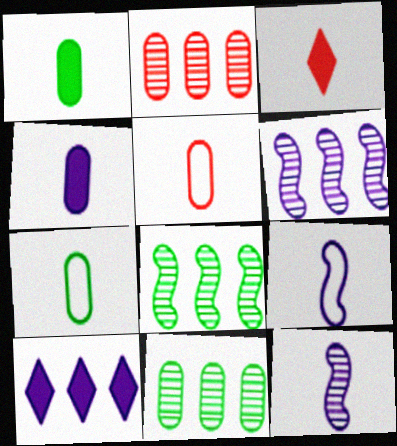[[3, 7, 12]]